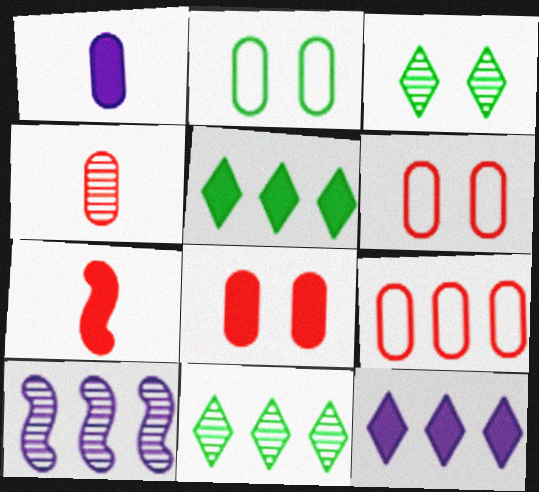[[3, 4, 10], 
[4, 8, 9], 
[5, 9, 10]]